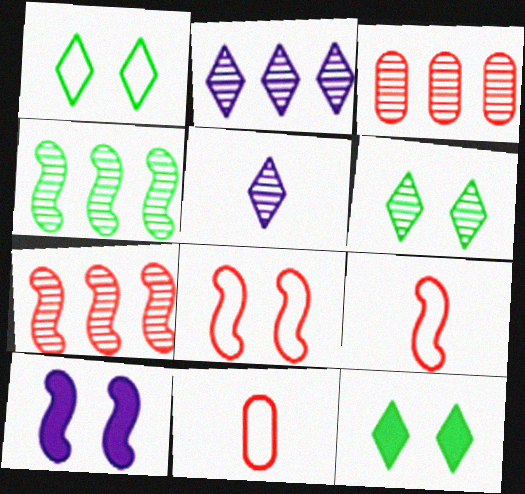[[1, 6, 12], 
[2, 3, 4], 
[4, 9, 10]]